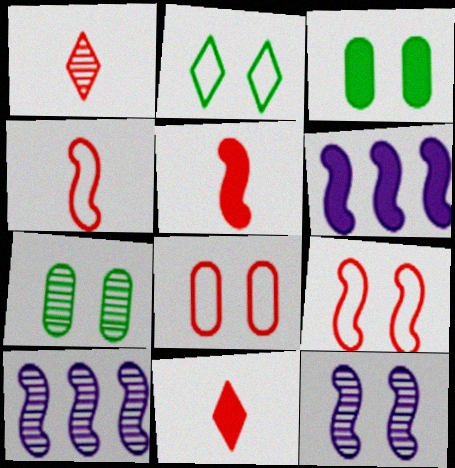[[1, 7, 10], 
[3, 6, 11]]